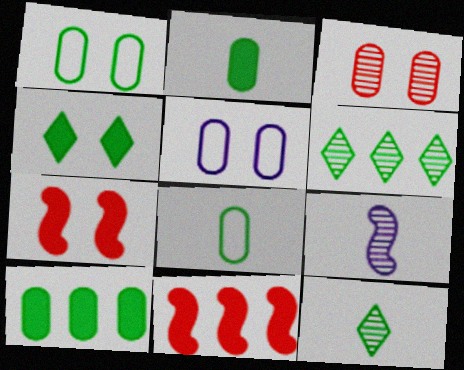[[3, 6, 9], 
[5, 11, 12]]